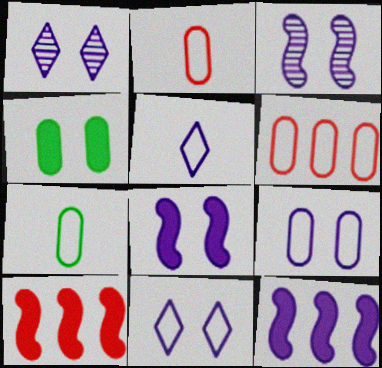[[1, 7, 10], 
[1, 8, 9], 
[6, 7, 9]]